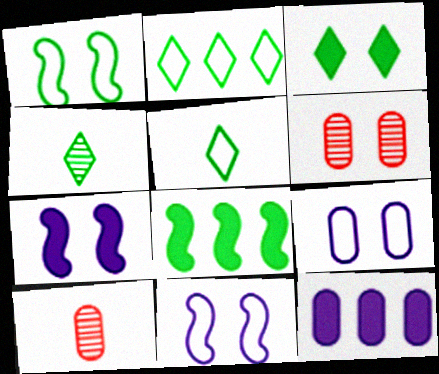[[2, 3, 4], 
[2, 7, 10], 
[3, 6, 11]]